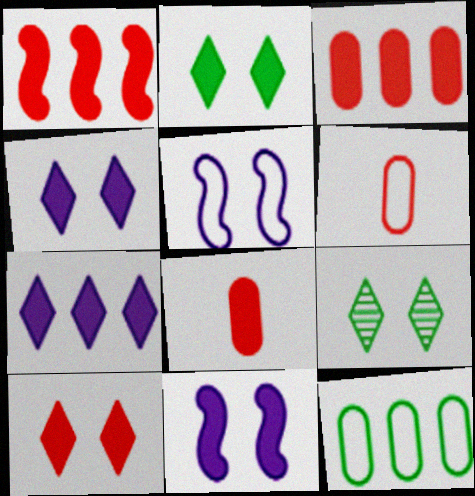[[1, 8, 10], 
[2, 4, 10]]